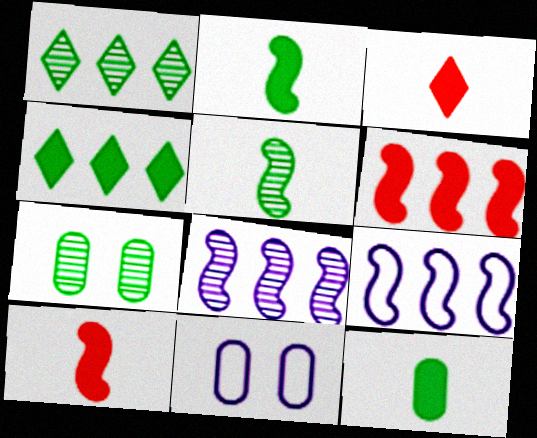[[1, 5, 7], 
[1, 10, 11], 
[3, 7, 9]]